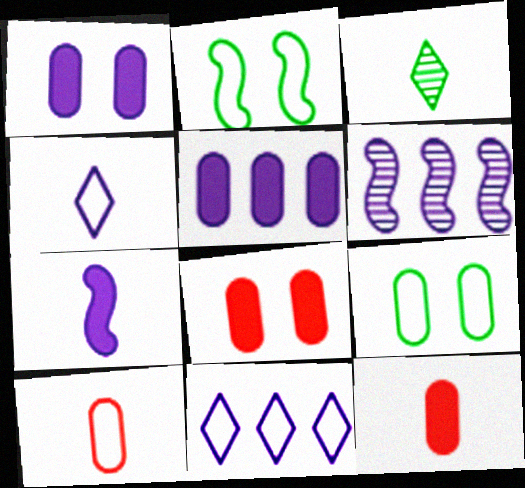[[1, 4, 6], 
[2, 10, 11], 
[3, 7, 10], 
[5, 6, 11]]